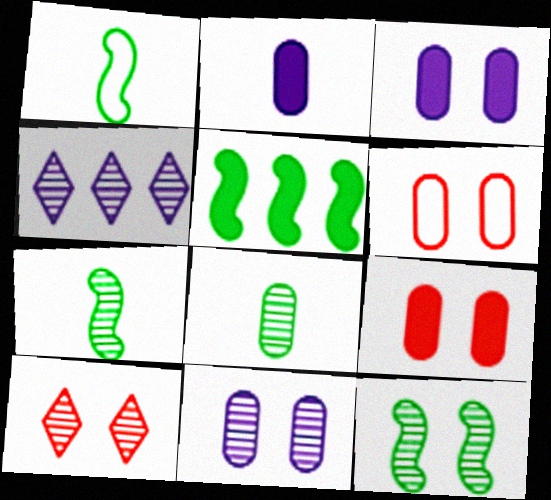[[1, 4, 9], 
[1, 5, 12], 
[10, 11, 12]]